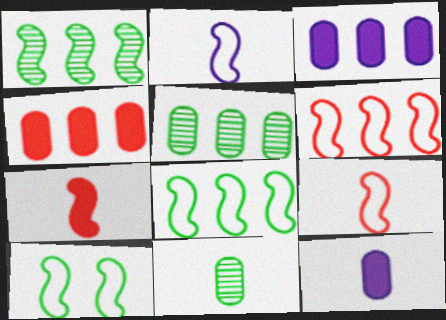[[2, 6, 10]]